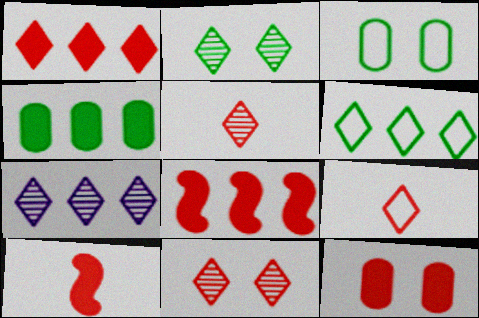[[1, 6, 7], 
[1, 9, 11], 
[1, 10, 12], 
[2, 5, 7], 
[3, 7, 10]]